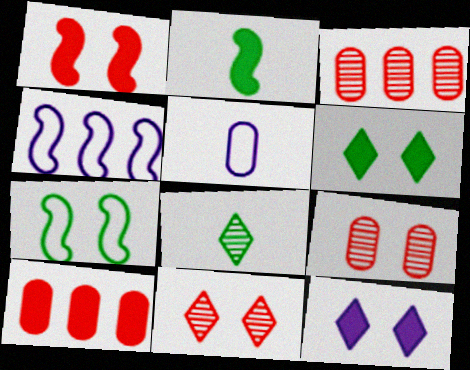[[2, 10, 12], 
[7, 9, 12]]